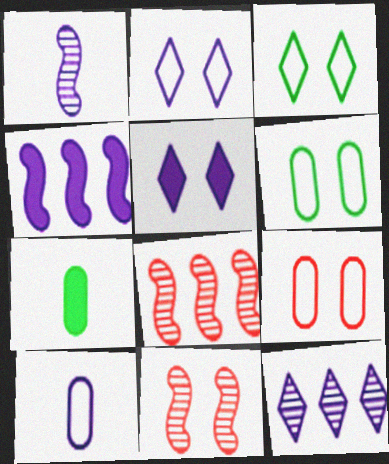[[2, 7, 8], 
[5, 6, 11]]